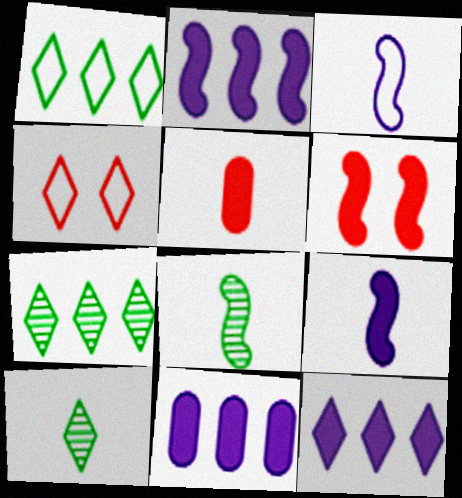[[2, 11, 12], 
[3, 5, 10], 
[4, 8, 11], 
[4, 10, 12]]